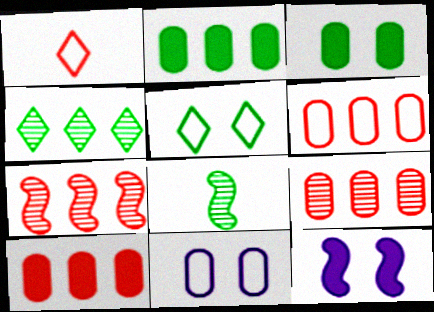[[2, 5, 8], 
[6, 9, 10]]